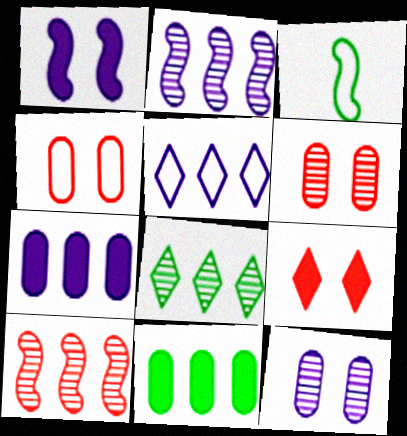[[1, 3, 10], 
[2, 5, 7], 
[3, 4, 5], 
[5, 10, 11]]